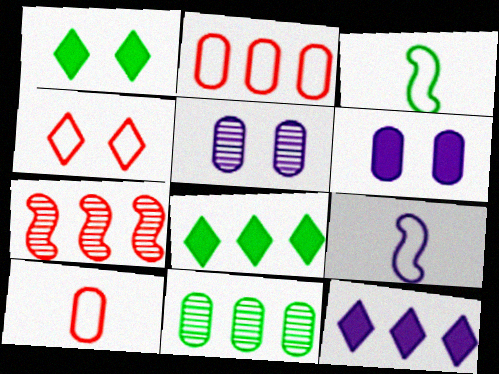[[1, 3, 11], 
[5, 9, 12], 
[6, 10, 11]]